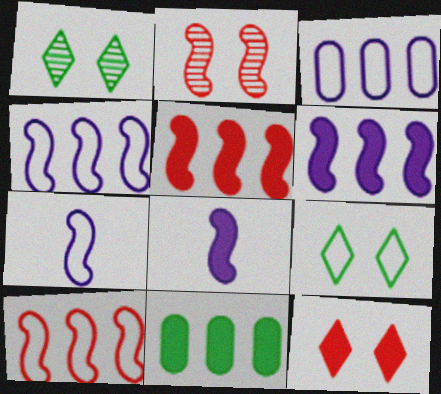[[8, 11, 12]]